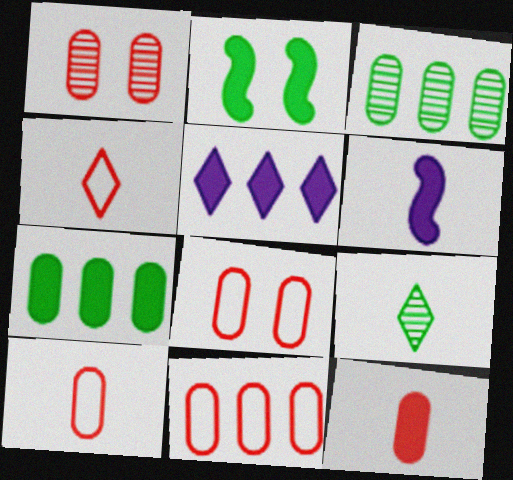[[1, 11, 12], 
[2, 5, 12], 
[6, 9, 10], 
[8, 10, 11]]